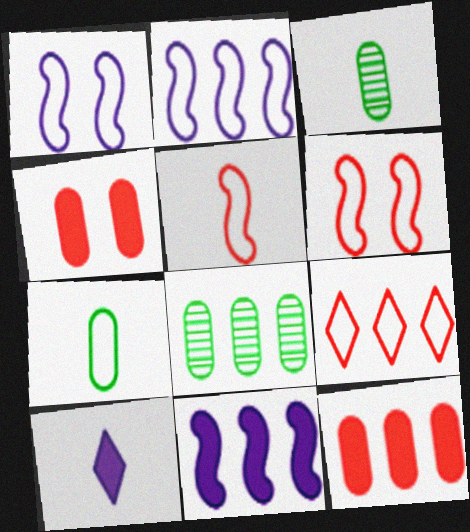[[1, 7, 9], 
[3, 5, 10], 
[6, 8, 10], 
[8, 9, 11]]